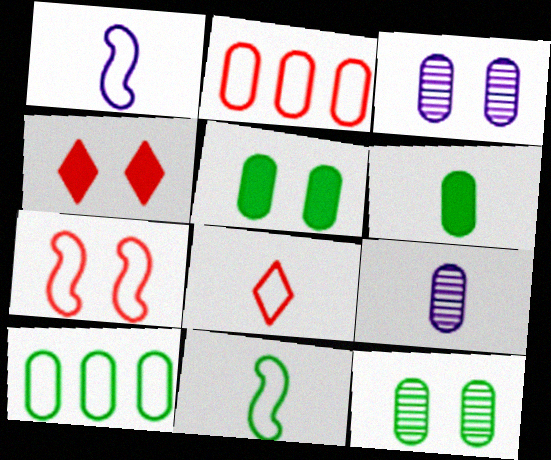[[2, 3, 6], 
[2, 5, 9], 
[2, 7, 8], 
[6, 10, 12]]